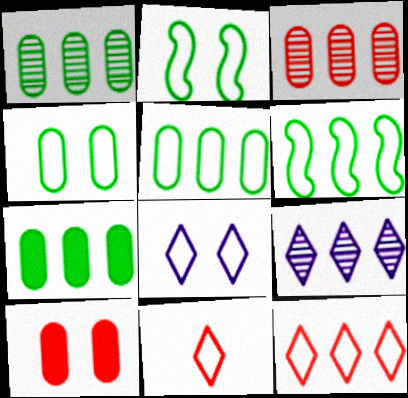[[1, 5, 7]]